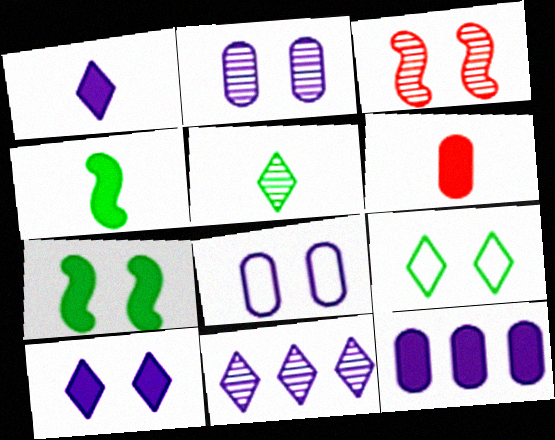[[1, 4, 6]]